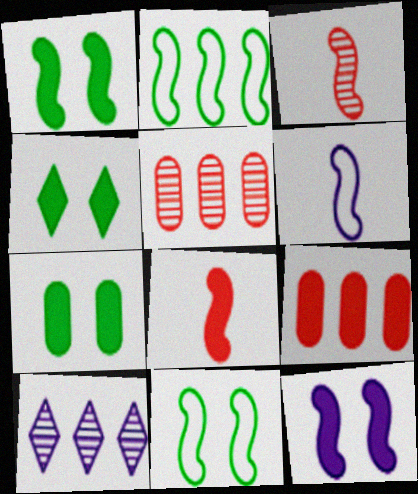[[1, 4, 7], 
[2, 3, 12], 
[2, 9, 10], 
[4, 5, 6]]